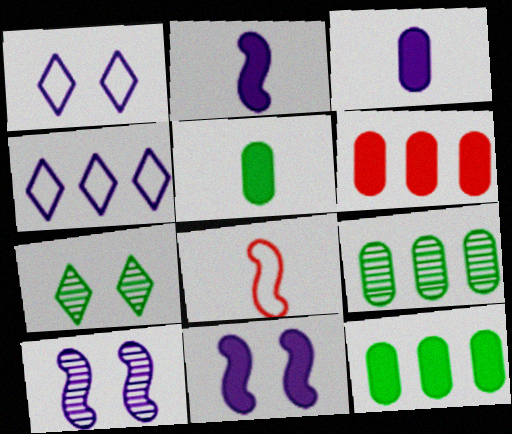[[3, 4, 10]]